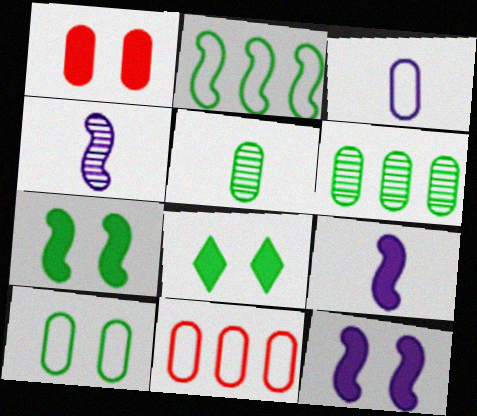[[1, 3, 6], 
[1, 8, 12], 
[2, 5, 8], 
[3, 10, 11], 
[4, 8, 11]]